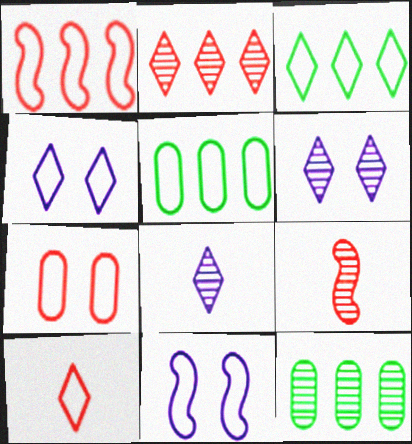[[1, 7, 10], 
[3, 4, 10], 
[5, 10, 11], 
[6, 9, 12]]